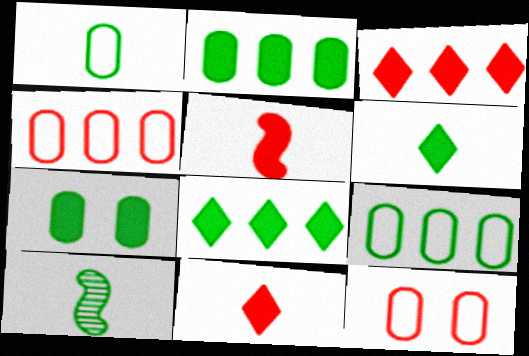[[1, 6, 10]]